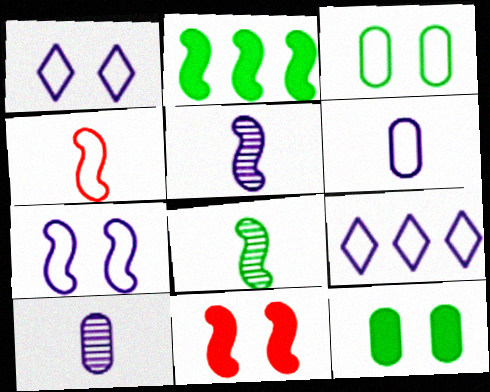[[3, 4, 9], 
[6, 7, 9]]